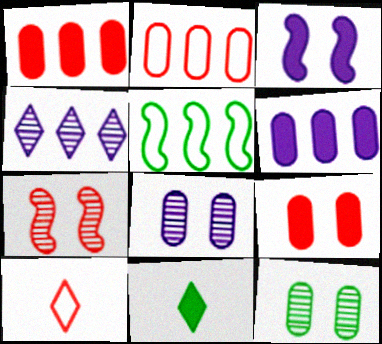[[1, 3, 11], 
[1, 4, 5], 
[1, 7, 10], 
[5, 11, 12]]